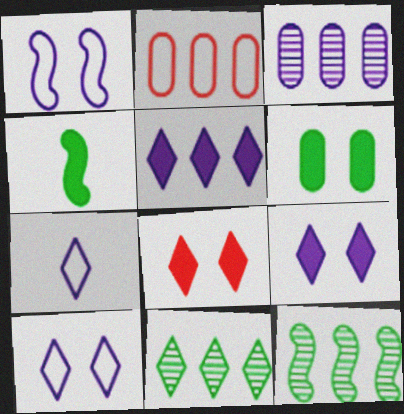[[2, 5, 12], 
[7, 8, 11]]